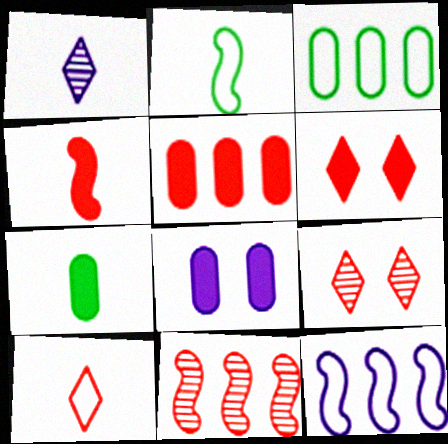[[1, 8, 12], 
[4, 5, 6], 
[5, 7, 8], 
[7, 9, 12]]